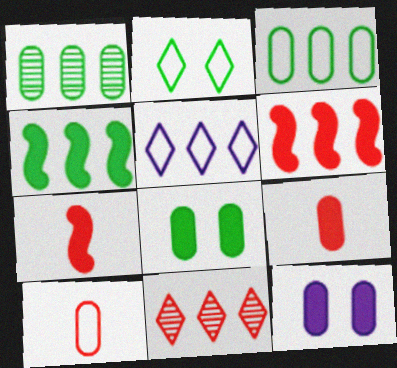[[1, 5, 6], 
[1, 10, 12]]